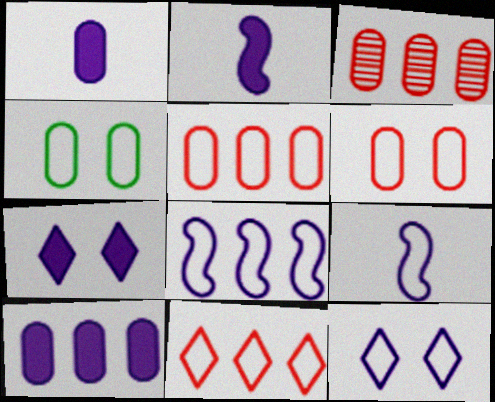[[1, 3, 4], 
[2, 7, 10], 
[4, 9, 11]]